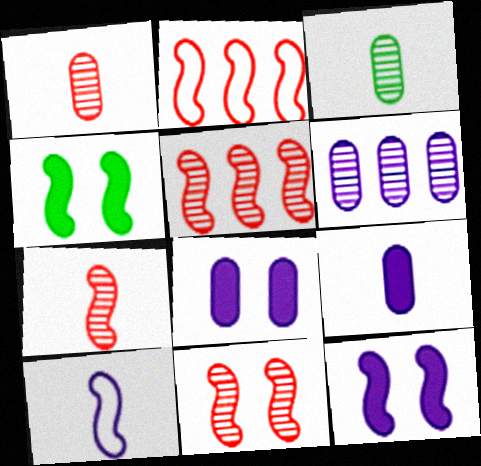[[4, 5, 10], 
[5, 7, 11]]